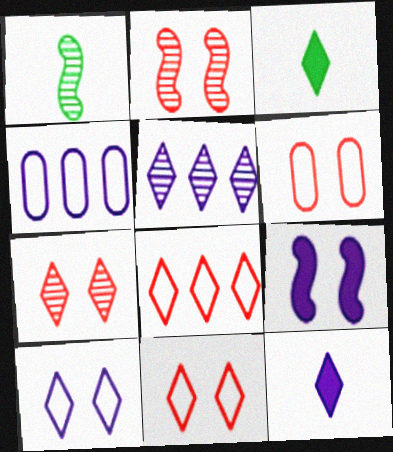[[2, 3, 4], 
[3, 5, 11], 
[5, 10, 12]]